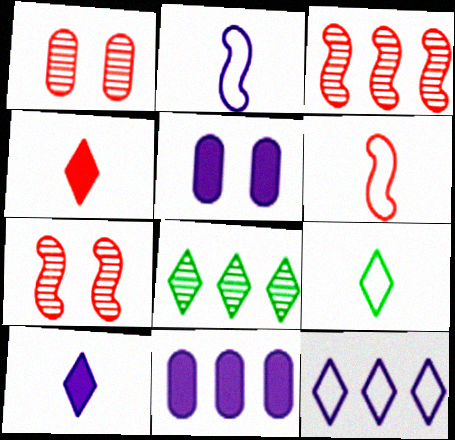[[3, 5, 9], 
[5, 6, 8], 
[7, 9, 11]]